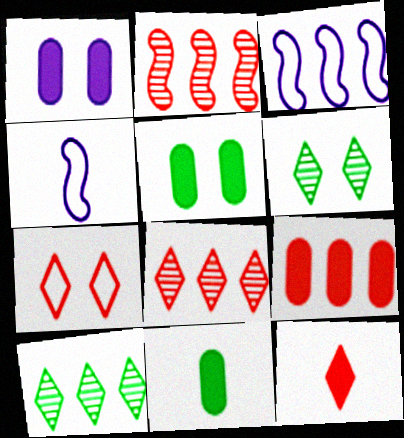[[1, 9, 11], 
[3, 9, 10], 
[4, 5, 8], 
[4, 6, 9], 
[7, 8, 12]]